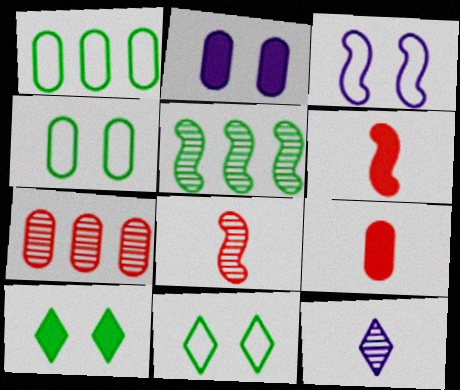[[3, 5, 6]]